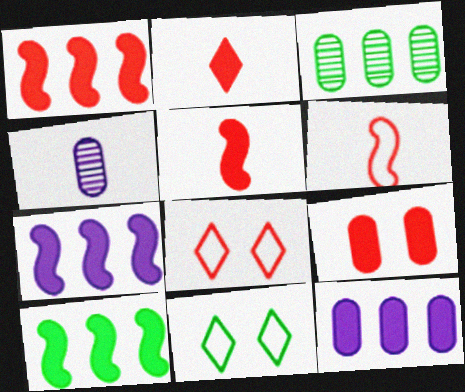[[1, 2, 9], 
[1, 4, 11], 
[1, 7, 10], 
[4, 8, 10]]